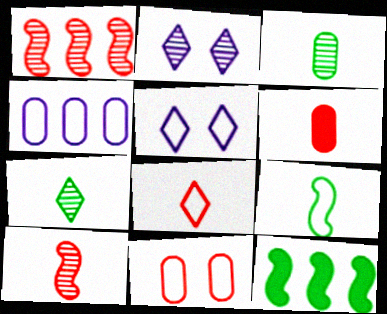[[1, 2, 3], 
[6, 8, 10]]